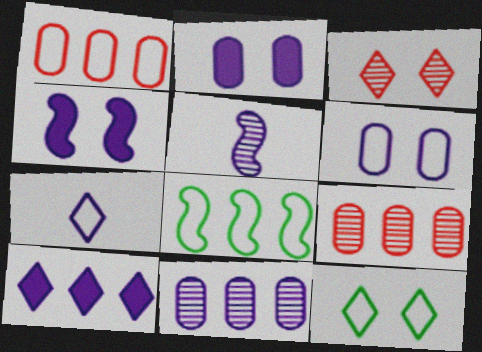[[4, 7, 11], 
[5, 6, 10], 
[8, 9, 10]]